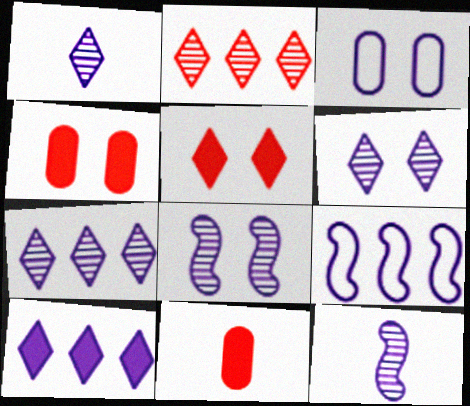[[1, 6, 7], 
[3, 10, 12]]